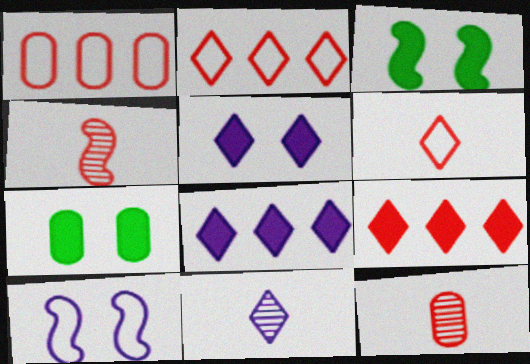[[1, 3, 11]]